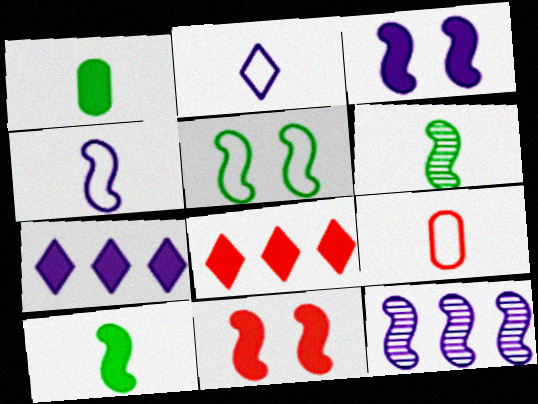[[1, 3, 8], 
[1, 7, 11], 
[3, 4, 12]]